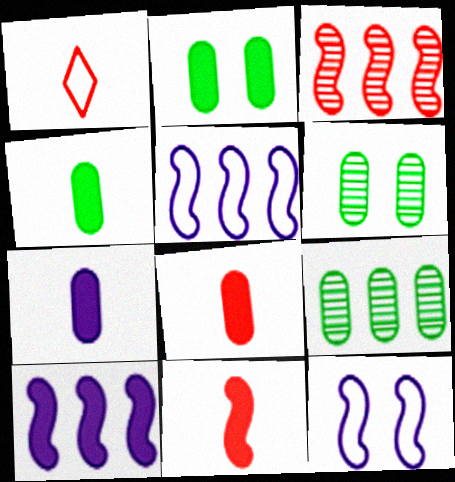[[1, 6, 10], 
[4, 7, 8]]